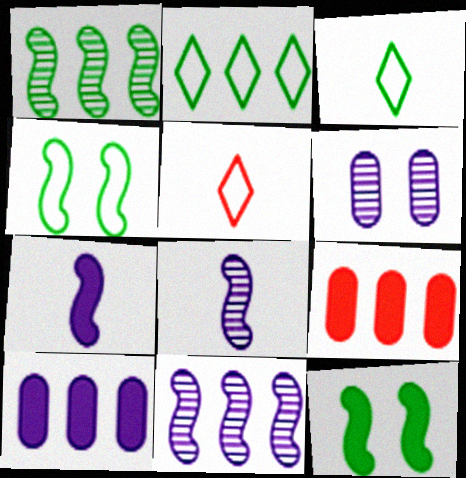[[2, 9, 11]]